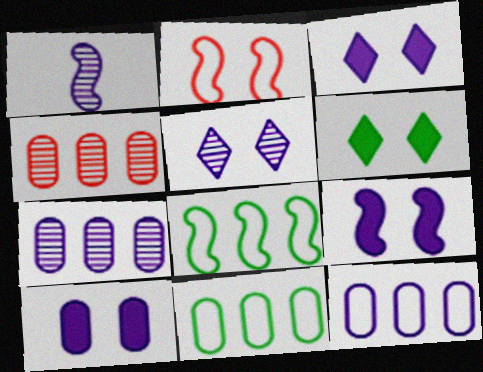[[1, 3, 12], 
[1, 5, 7], 
[3, 9, 10]]